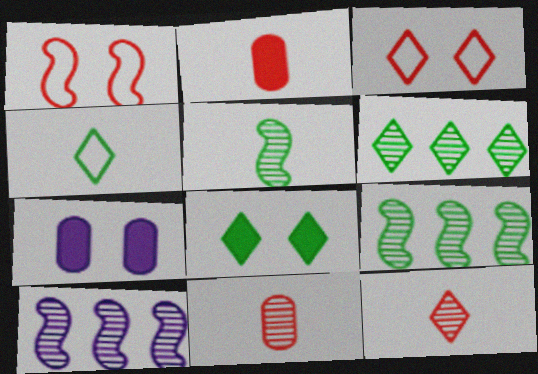[[4, 6, 8]]